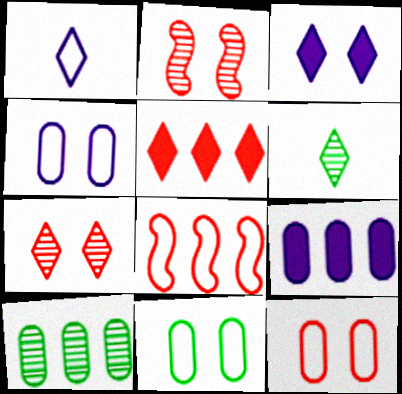[[1, 8, 11], 
[2, 3, 11], 
[4, 11, 12]]